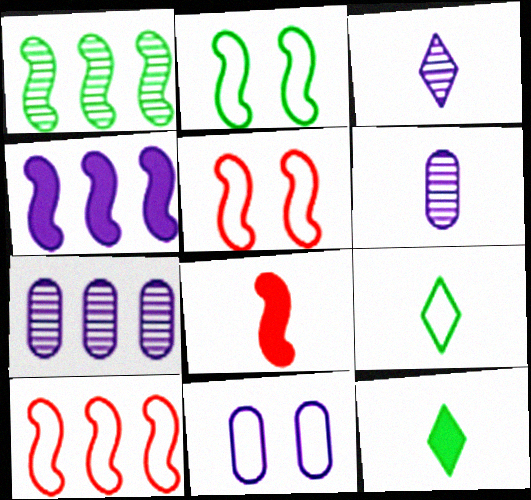[[1, 4, 10], 
[3, 4, 11], 
[5, 7, 12], 
[6, 8, 9], 
[9, 10, 11]]